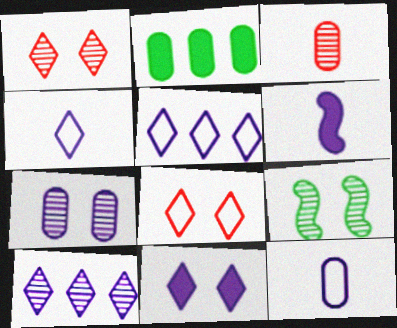[[1, 7, 9], 
[3, 9, 10], 
[4, 10, 11], 
[5, 6, 7]]